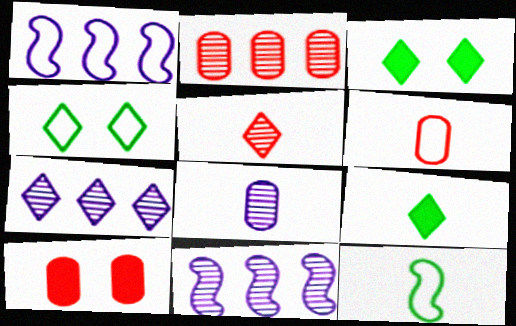[[1, 4, 6], 
[2, 6, 10], 
[3, 6, 11], 
[7, 10, 12]]